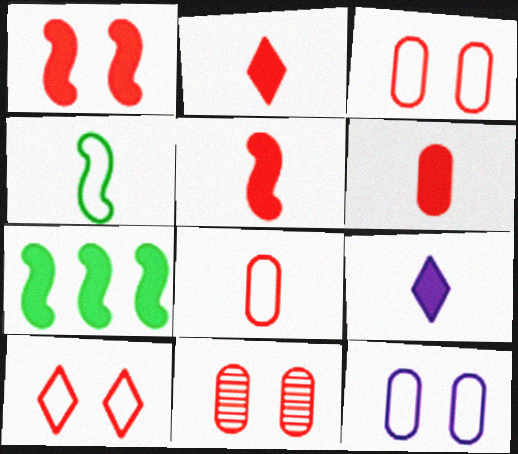[[1, 10, 11], 
[2, 5, 6]]